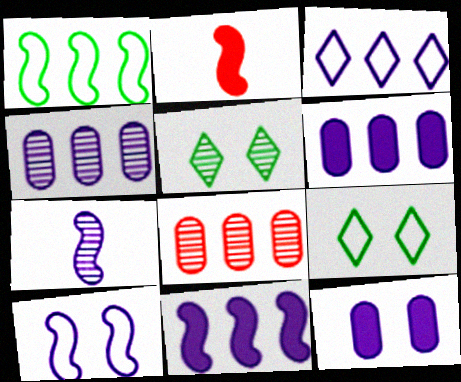[[2, 4, 9], 
[3, 4, 11], 
[3, 7, 12], 
[5, 7, 8], 
[7, 10, 11]]